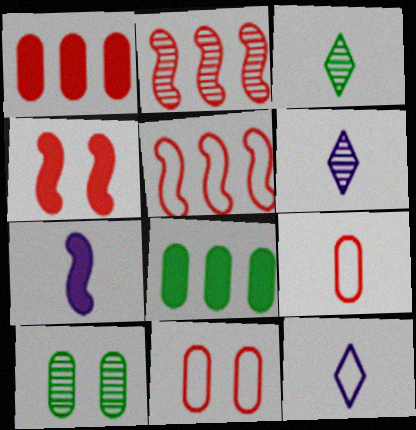[[2, 6, 10], 
[3, 7, 9]]